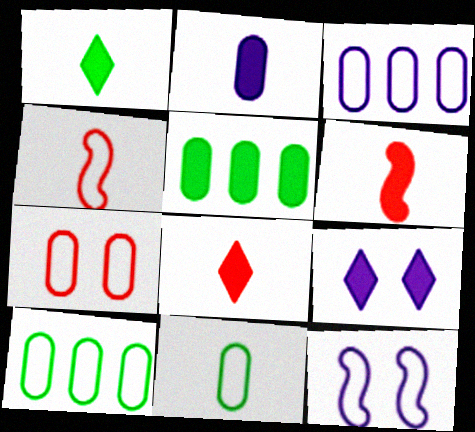[[1, 2, 6], 
[3, 7, 11], 
[5, 6, 9]]